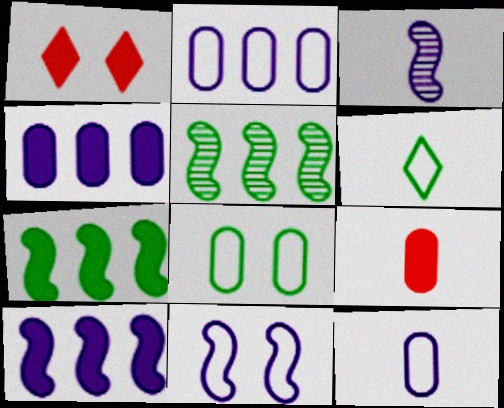[[1, 5, 12], 
[3, 6, 9], 
[3, 10, 11]]